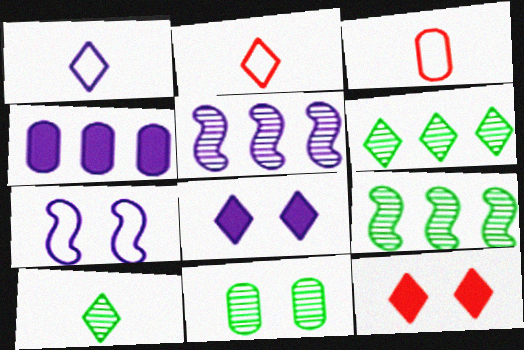[[1, 6, 12], 
[2, 6, 8], 
[3, 4, 11], 
[3, 8, 9], 
[7, 11, 12], 
[9, 10, 11]]